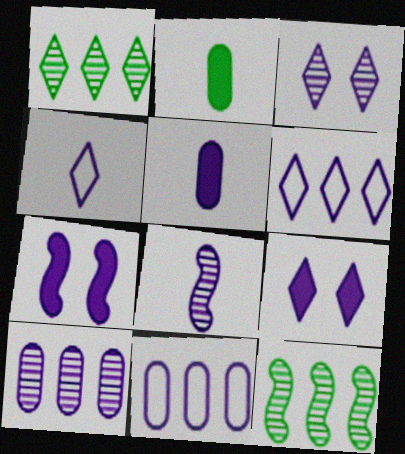[[3, 8, 10], 
[4, 5, 8], 
[4, 7, 10], 
[8, 9, 11]]